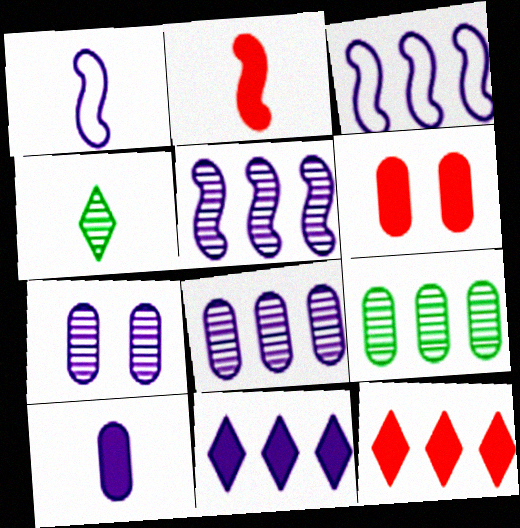[[1, 7, 11], 
[2, 6, 12], 
[3, 4, 6], 
[3, 8, 11], 
[3, 9, 12]]